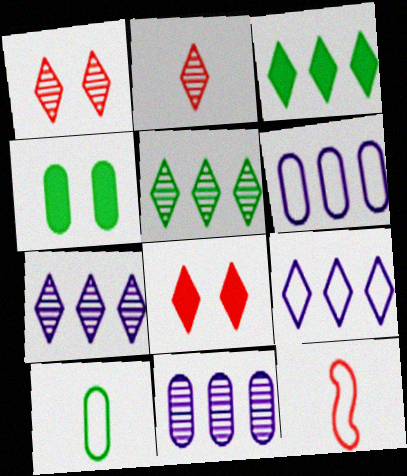[[4, 7, 12]]